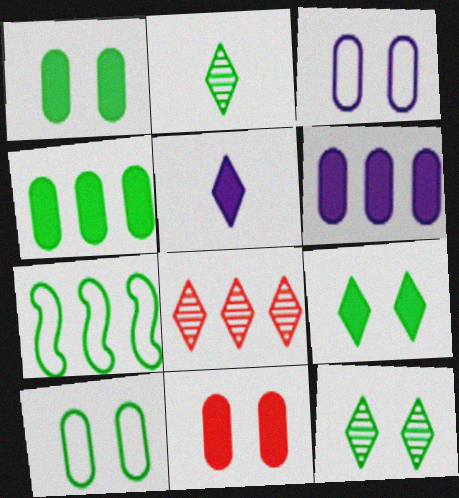[[1, 2, 7], 
[6, 7, 8]]